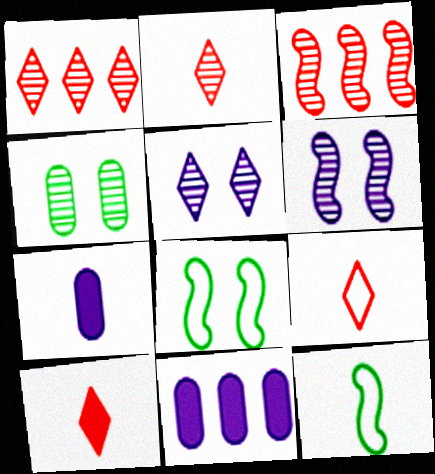[[1, 7, 8], 
[2, 7, 12], 
[2, 8, 11], 
[2, 9, 10]]